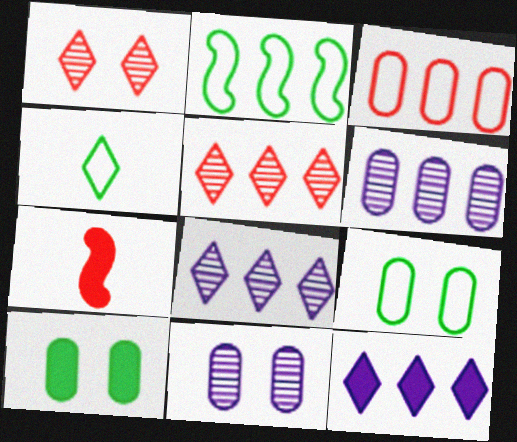[[1, 3, 7], 
[1, 4, 12], 
[2, 4, 9], 
[7, 8, 9], 
[7, 10, 12]]